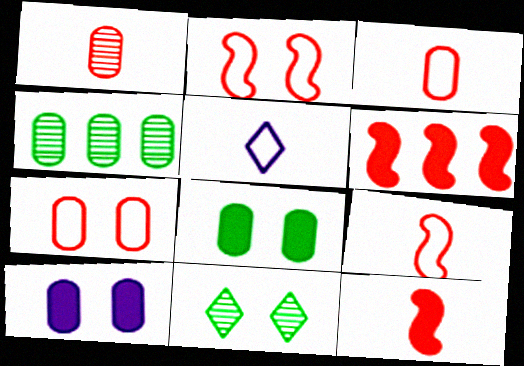[[2, 10, 11], 
[3, 4, 10]]